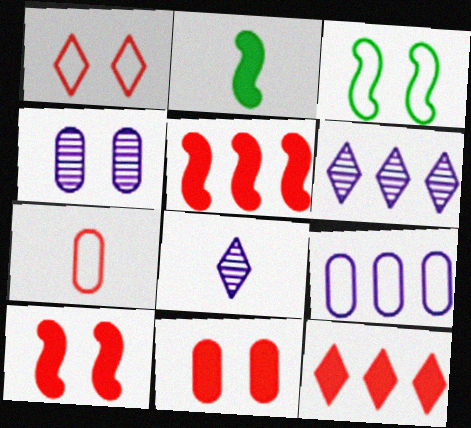[[2, 7, 8]]